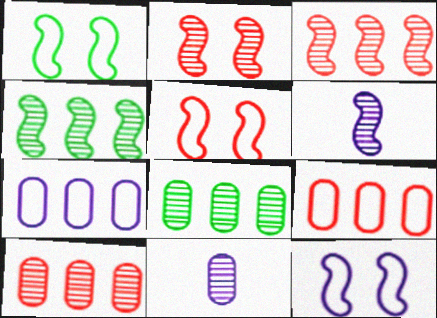[[1, 5, 12], 
[2, 4, 6]]